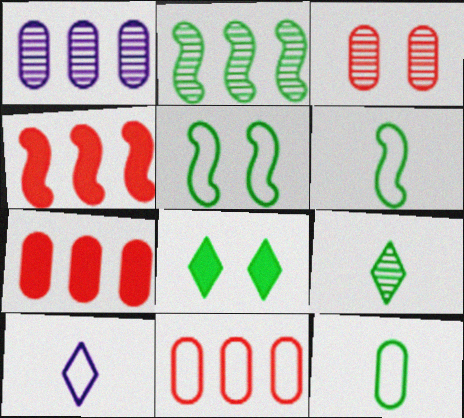[[2, 8, 12], 
[5, 10, 11]]